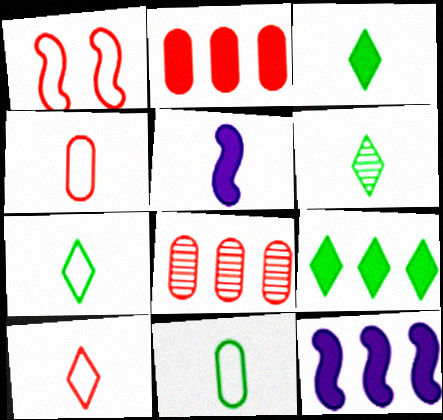[[2, 9, 12], 
[3, 6, 7], 
[4, 5, 6]]